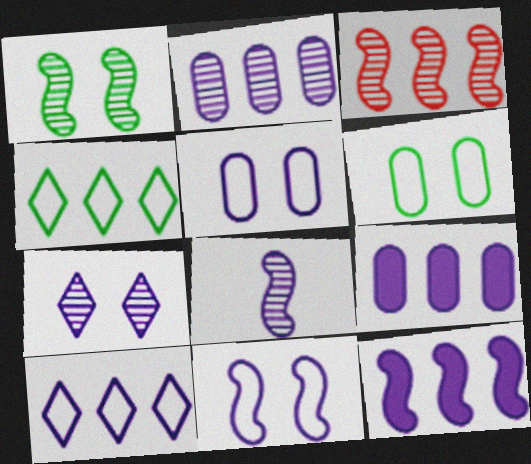[[1, 3, 8], 
[2, 7, 8], 
[2, 10, 12], 
[3, 4, 9], 
[8, 11, 12]]